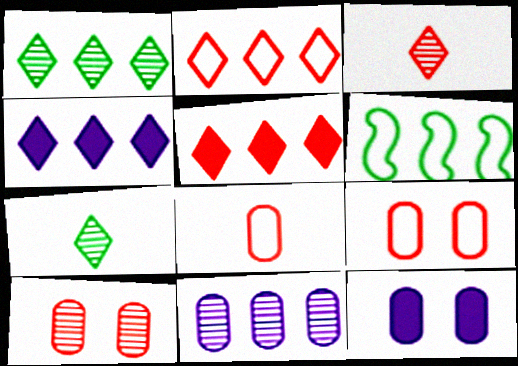[[1, 2, 4], 
[3, 6, 12], 
[5, 6, 11]]